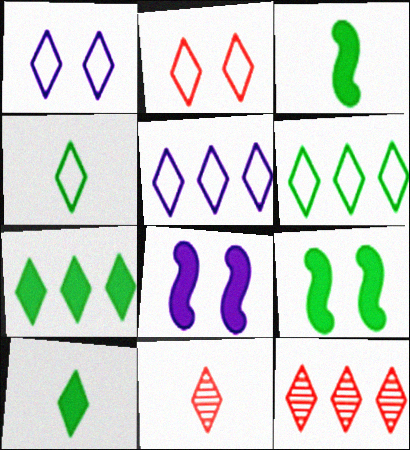[[1, 7, 11], 
[1, 10, 12], 
[2, 4, 5], 
[5, 7, 12]]